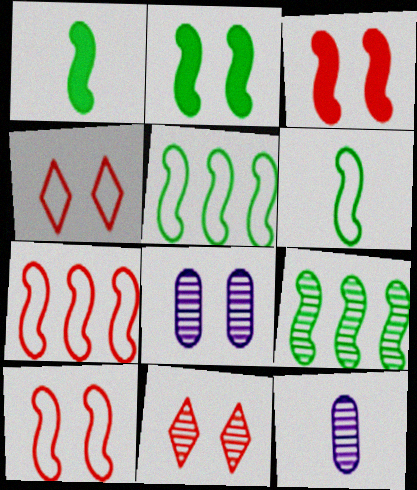[[2, 4, 8], 
[2, 6, 9], 
[9, 11, 12]]